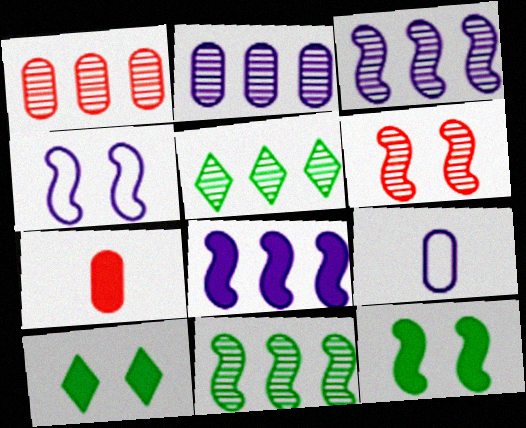[[1, 3, 5], 
[4, 5, 7], 
[4, 6, 12], 
[7, 8, 10]]